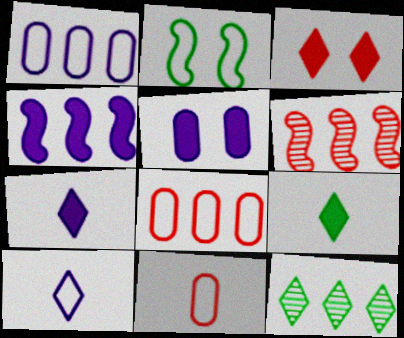[[2, 8, 10], 
[3, 6, 11], 
[3, 10, 12], 
[4, 5, 7], 
[4, 8, 12]]